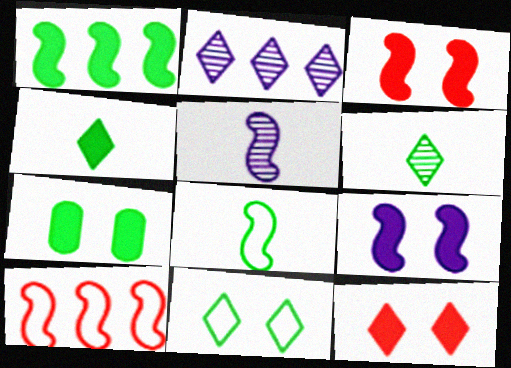[[1, 4, 7], 
[7, 9, 12]]